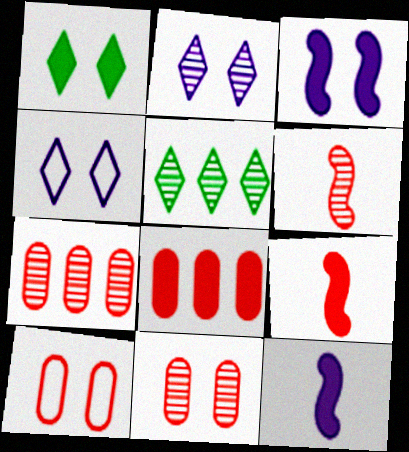[[1, 8, 12], 
[5, 10, 12]]